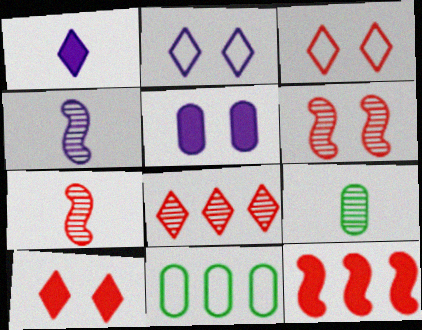[[1, 6, 11], 
[2, 9, 12], 
[4, 10, 11]]